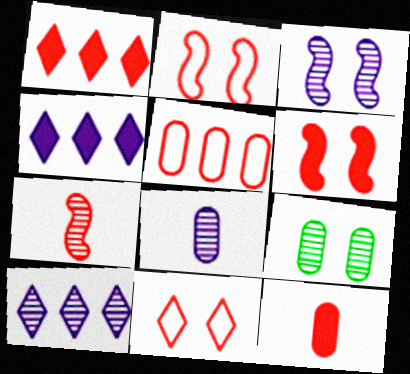[[1, 6, 12], 
[3, 8, 10], 
[7, 9, 10]]